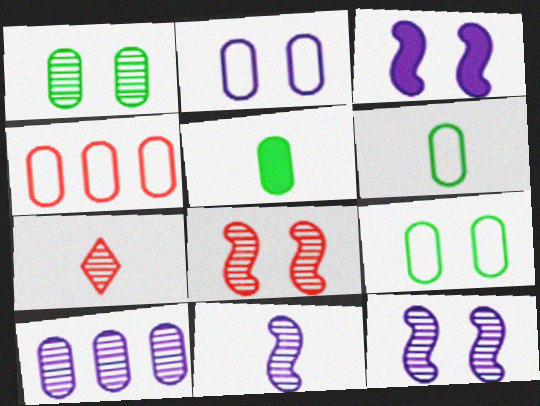[[2, 4, 6]]